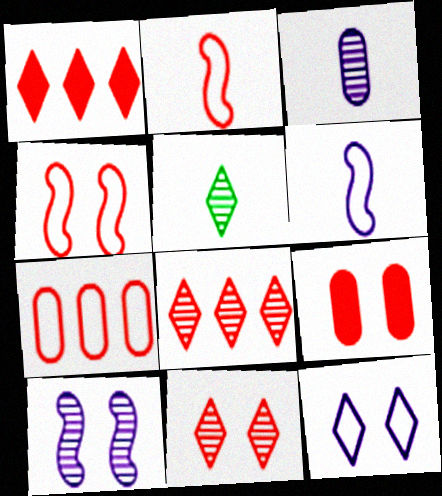[[1, 5, 12], 
[2, 8, 9], 
[4, 9, 11]]